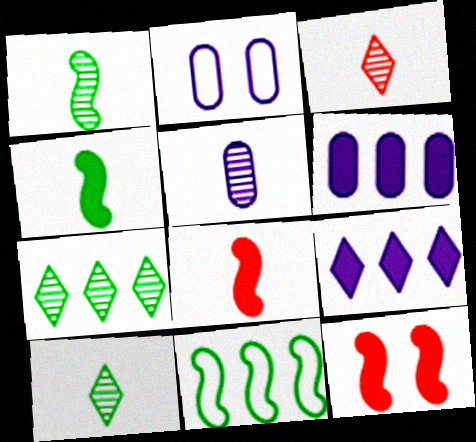[[1, 3, 5], 
[2, 5, 6], 
[2, 7, 8]]